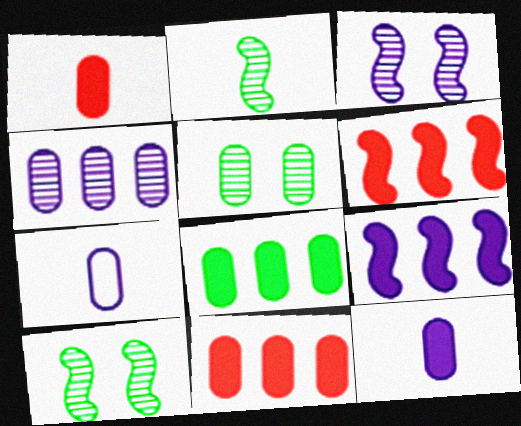[[5, 7, 11]]